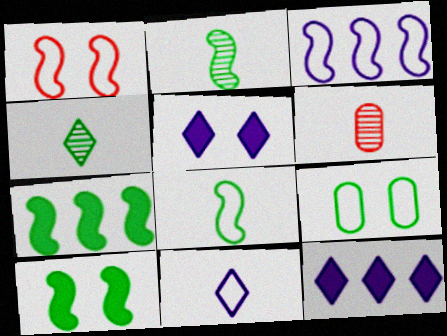[[1, 3, 8], 
[4, 7, 9]]